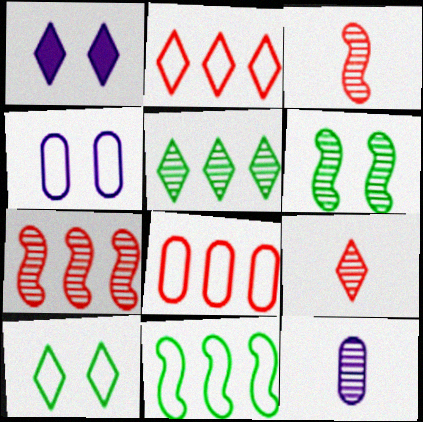[]